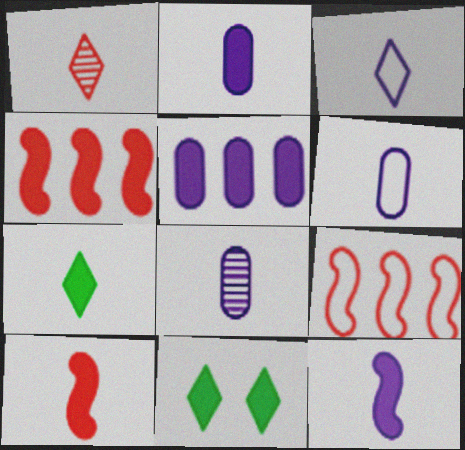[[1, 3, 7], 
[2, 4, 11], 
[2, 6, 8], 
[2, 7, 10], 
[3, 8, 12], 
[5, 10, 11], 
[8, 9, 11]]